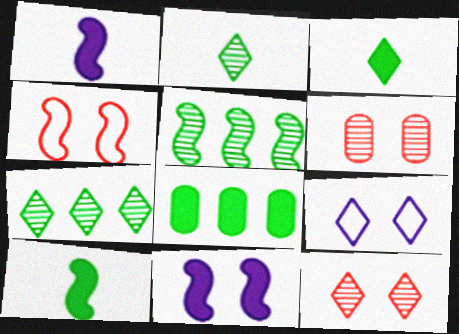[[1, 4, 5]]